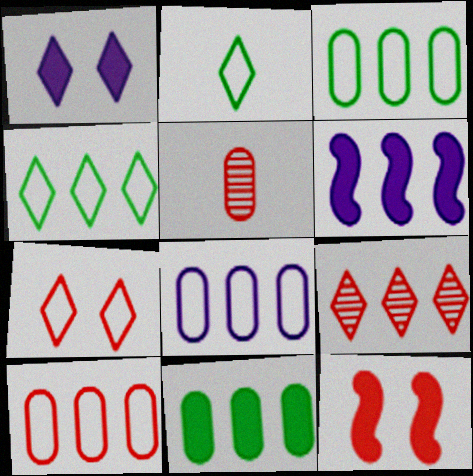[[1, 2, 9], 
[3, 6, 9], 
[3, 8, 10]]